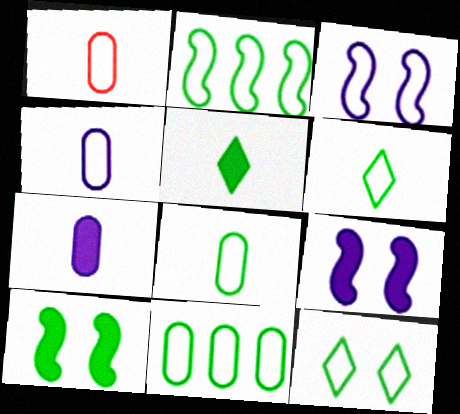[[1, 4, 8], 
[2, 8, 12]]